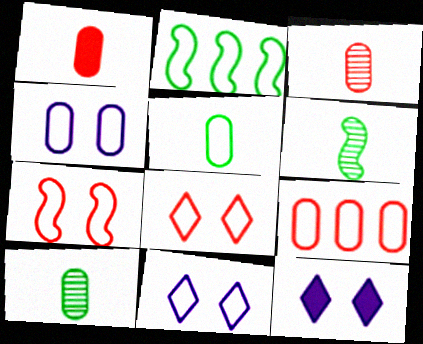[[2, 3, 12], 
[4, 5, 9], 
[6, 9, 12]]